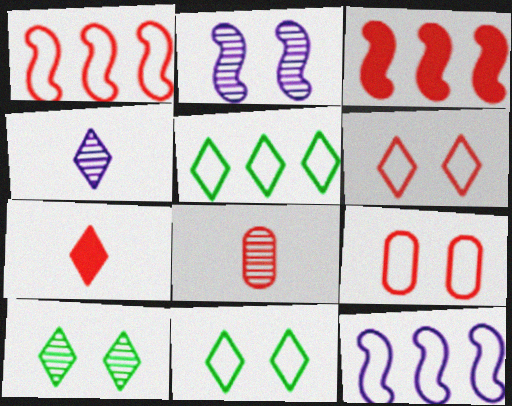[[3, 6, 8]]